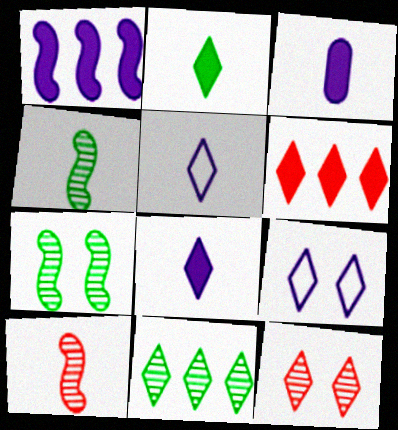[]